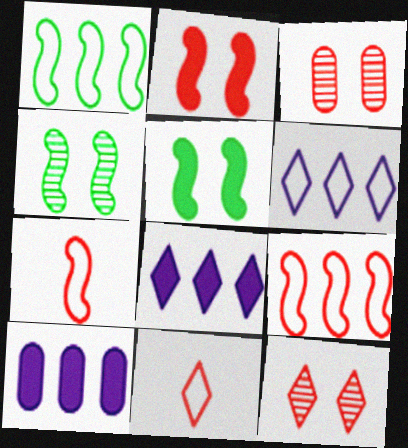[[4, 10, 11]]